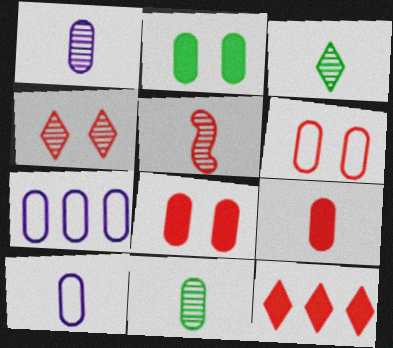[[1, 3, 5], 
[5, 6, 12], 
[7, 8, 11], 
[9, 10, 11]]